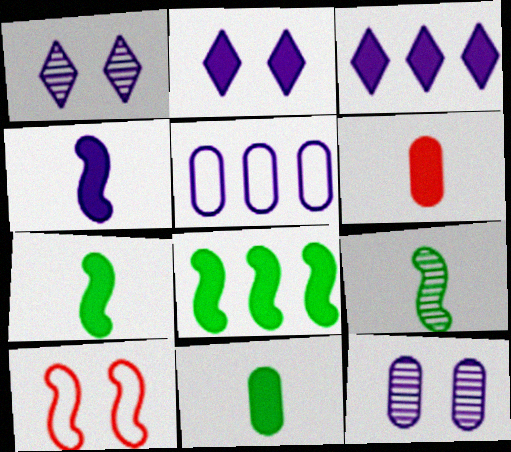[[1, 4, 5], 
[2, 6, 8]]